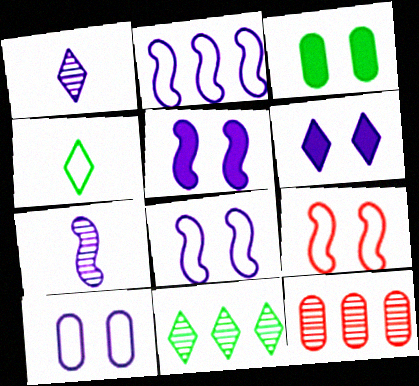[[2, 5, 7], 
[4, 5, 12]]